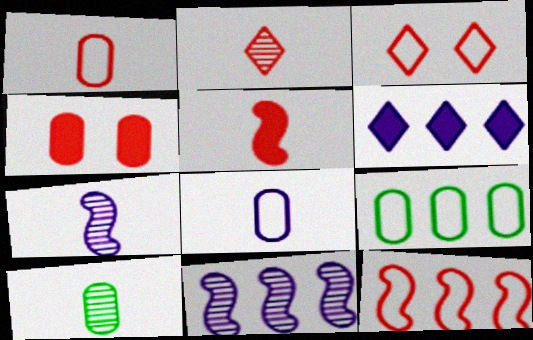[[1, 2, 5], 
[1, 3, 12], 
[2, 4, 12], 
[2, 7, 10]]